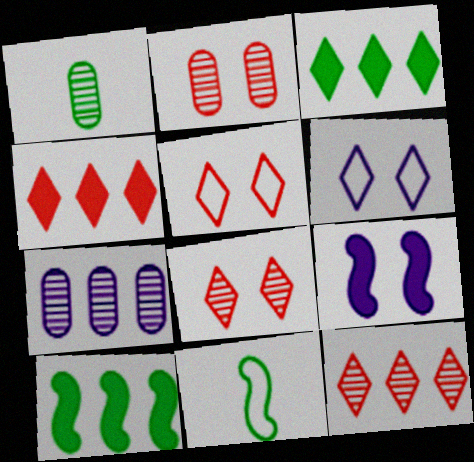[[1, 2, 7]]